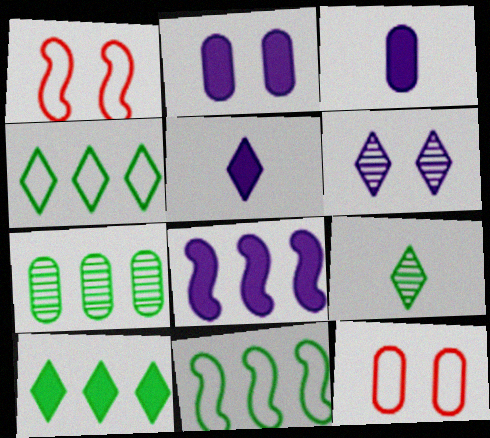[[1, 5, 7], 
[2, 5, 8], 
[3, 7, 12], 
[7, 10, 11], 
[8, 9, 12]]